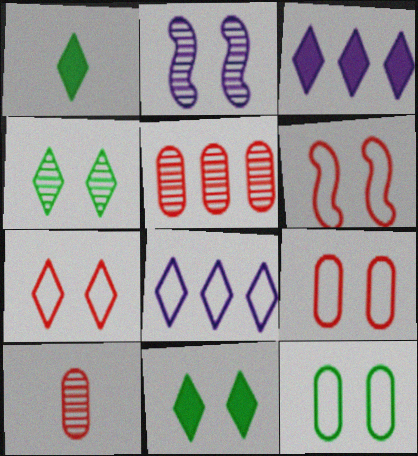[[2, 9, 11], 
[6, 7, 9]]